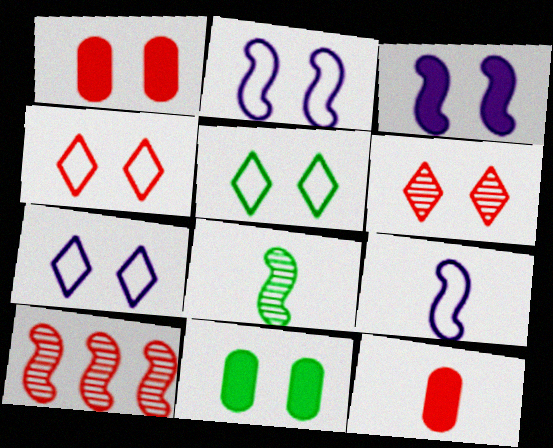[[2, 6, 11], 
[4, 5, 7], 
[4, 10, 12]]